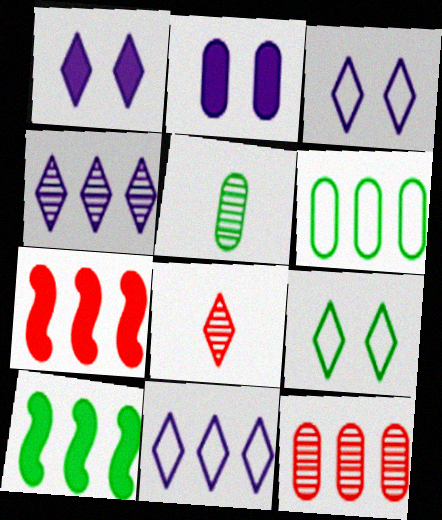[[3, 5, 7], 
[4, 6, 7], 
[5, 9, 10], 
[10, 11, 12]]